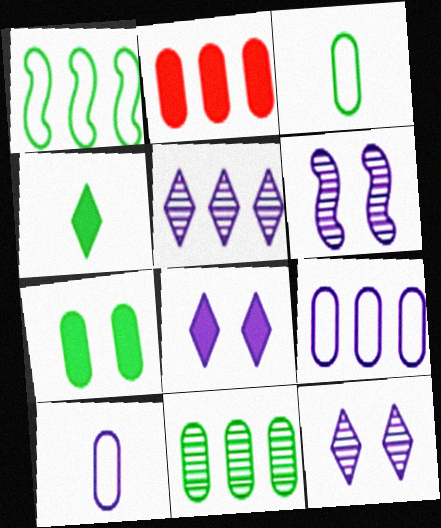[[1, 2, 5], 
[2, 9, 11], 
[3, 7, 11]]